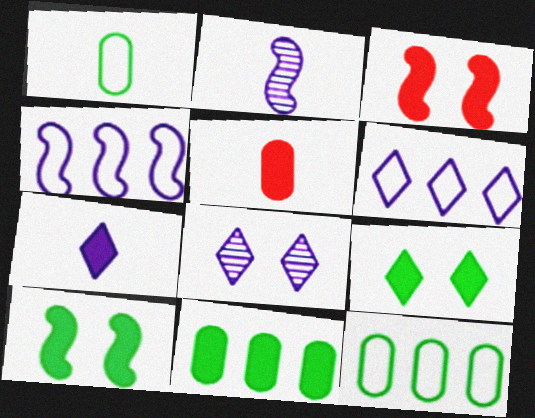[[3, 7, 11], 
[6, 7, 8]]